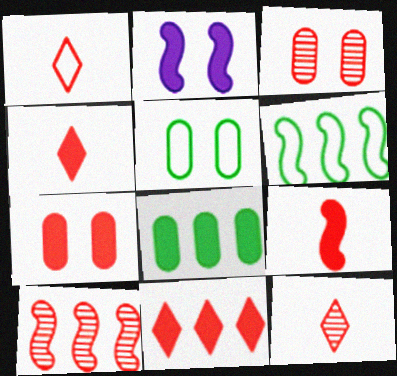[[1, 4, 12], 
[1, 7, 10], 
[2, 4, 8], 
[3, 10, 12], 
[7, 9, 11]]